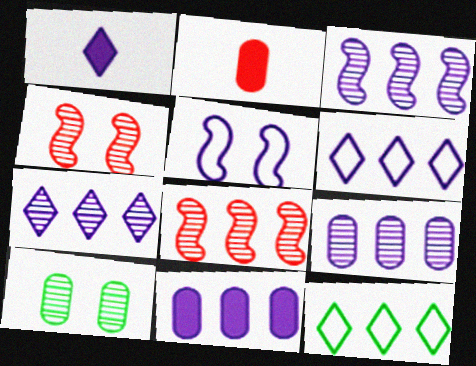[[1, 5, 9], 
[3, 6, 11], 
[3, 7, 9], 
[8, 11, 12]]